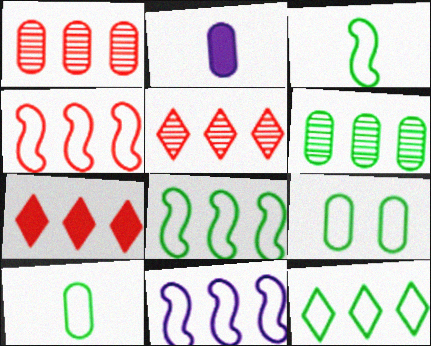[[1, 2, 9], 
[1, 4, 7], 
[3, 9, 12], 
[4, 8, 11], 
[6, 7, 11]]